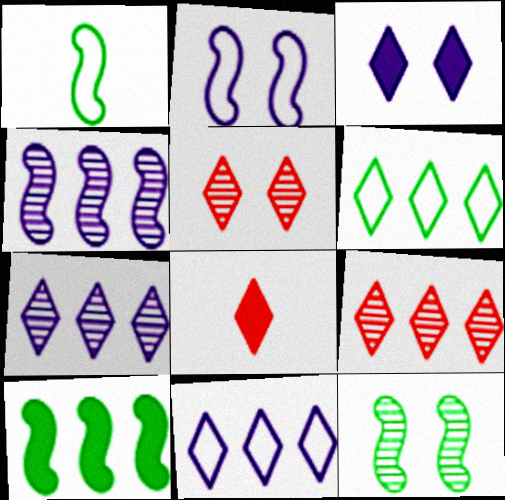[[1, 10, 12]]